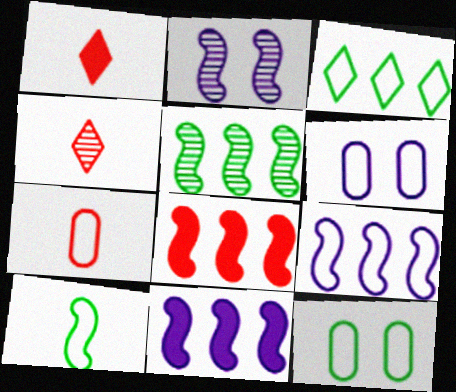[[1, 5, 6], 
[2, 8, 10], 
[3, 10, 12], 
[4, 11, 12], 
[5, 8, 9]]